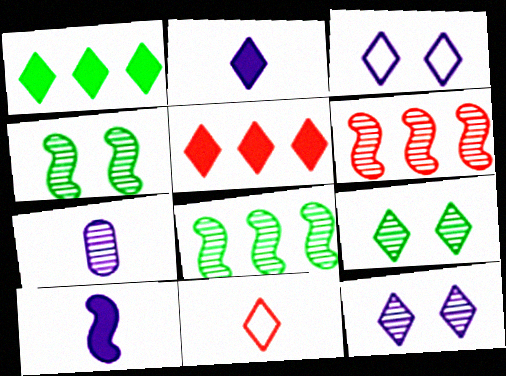[[1, 11, 12], 
[6, 7, 9]]